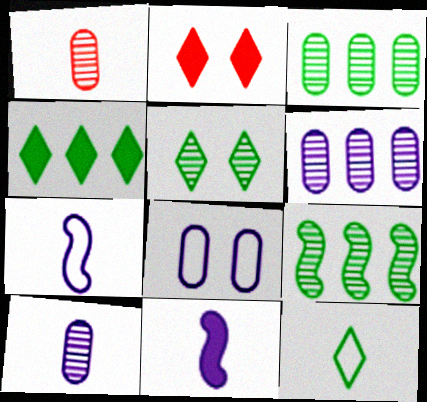[[1, 11, 12], 
[2, 3, 7], 
[4, 5, 12]]